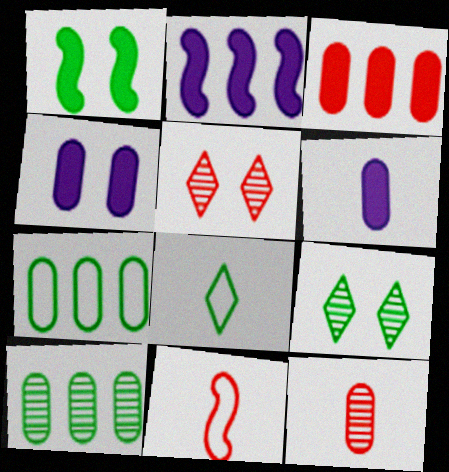[[1, 8, 10], 
[3, 5, 11], 
[4, 7, 12]]